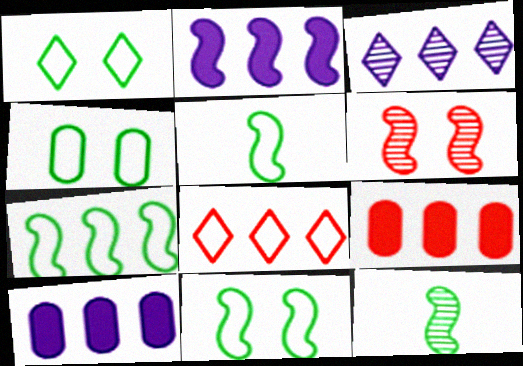[[1, 4, 11], 
[2, 5, 6], 
[3, 7, 9], 
[5, 7, 11]]